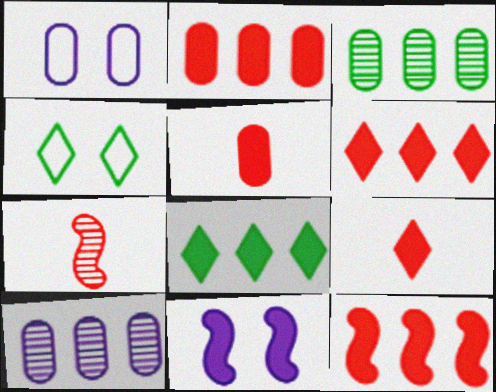[[1, 3, 5], 
[1, 7, 8], 
[2, 6, 12], 
[5, 8, 11]]